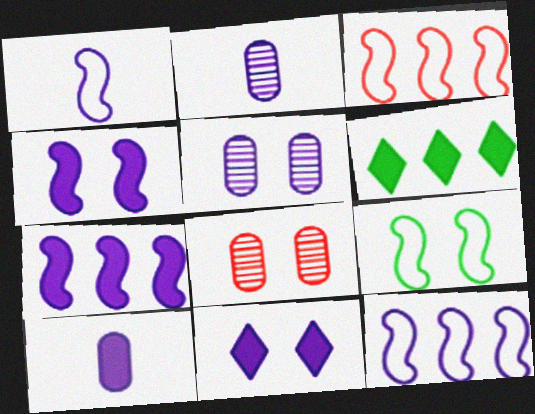[[1, 3, 9], 
[1, 6, 8], 
[2, 11, 12], 
[7, 10, 11], 
[8, 9, 11]]